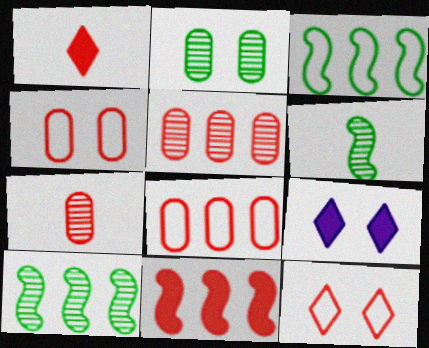[[3, 7, 9], 
[6, 8, 9], 
[7, 11, 12]]